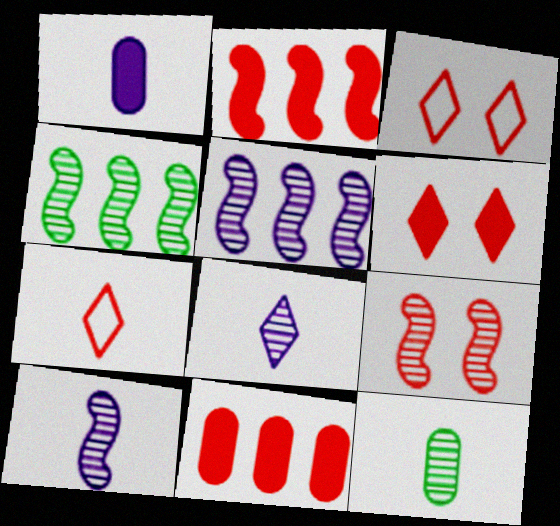[[1, 3, 4], 
[4, 9, 10], 
[7, 9, 11]]